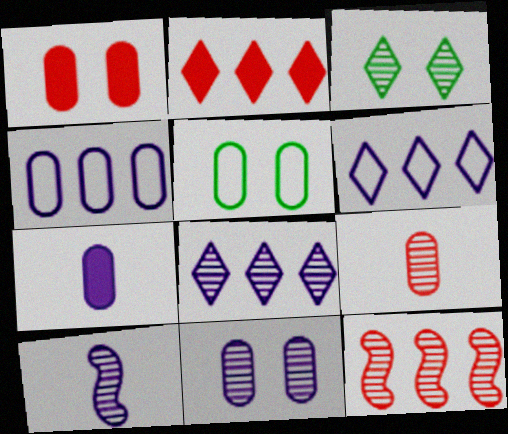[[1, 5, 11], 
[2, 5, 10], 
[4, 7, 11], 
[8, 10, 11]]